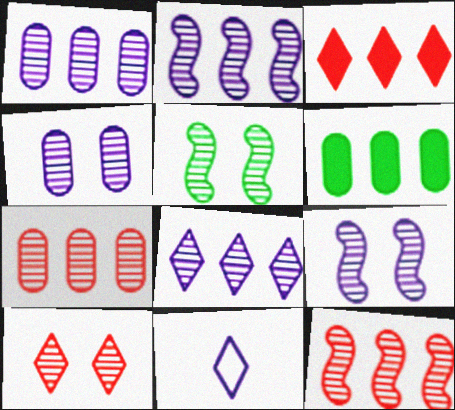[[1, 2, 8], 
[4, 5, 10]]